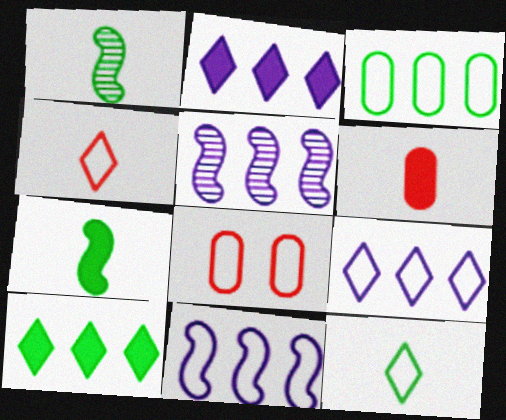[[1, 2, 8], 
[8, 11, 12]]